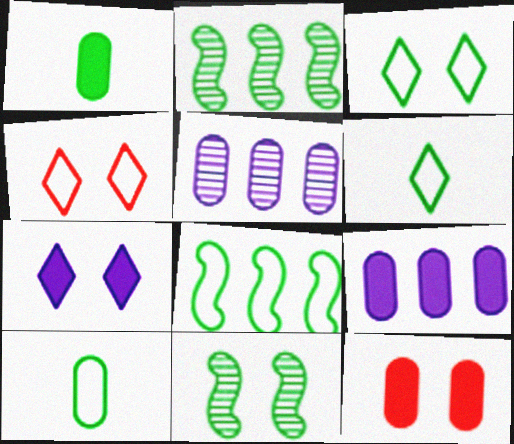[[1, 2, 3], 
[1, 9, 12], 
[3, 8, 10], 
[5, 10, 12]]